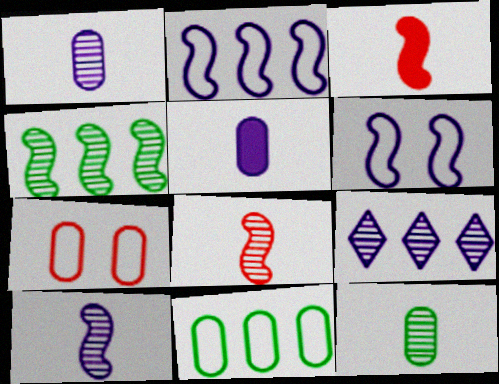[[3, 4, 6], 
[5, 6, 9]]